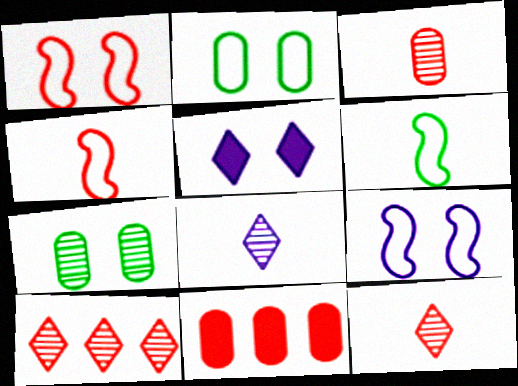[[1, 5, 7], 
[1, 11, 12]]